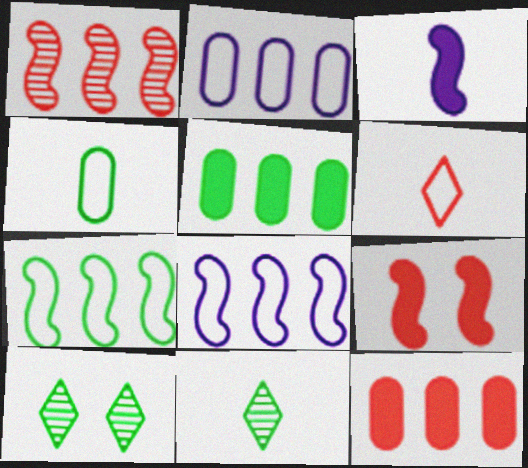[[2, 9, 11]]